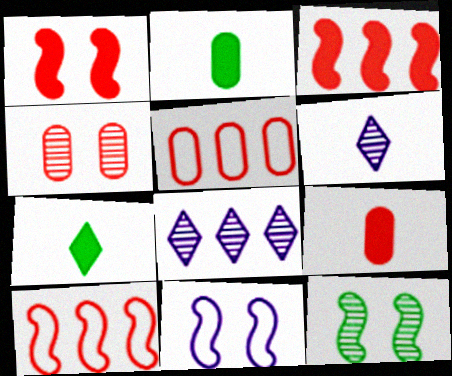[[1, 11, 12], 
[4, 5, 9]]